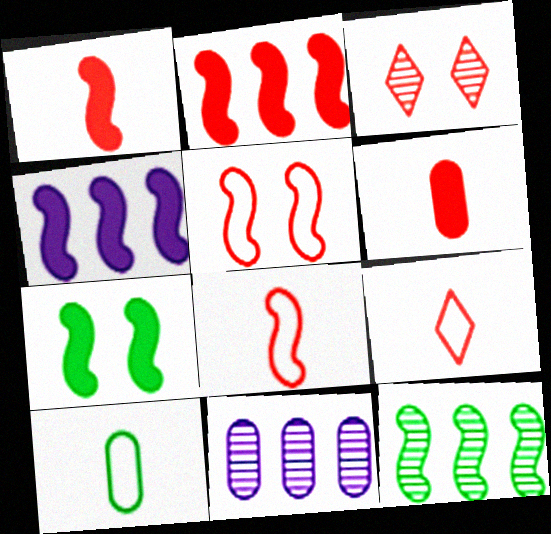[[1, 4, 7], 
[3, 4, 10], 
[7, 9, 11]]